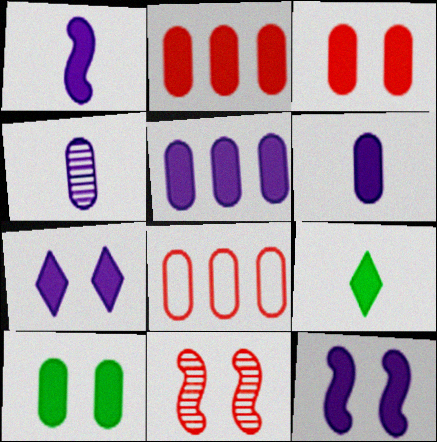[[1, 5, 7], 
[2, 6, 10], 
[2, 9, 12], 
[4, 8, 10]]